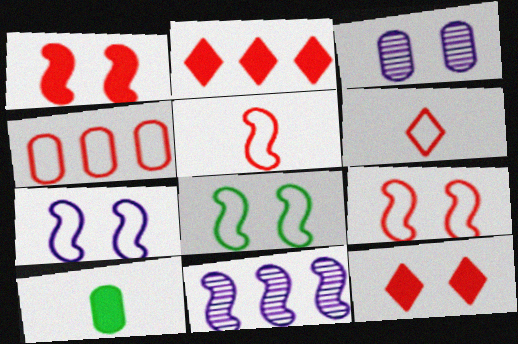[[3, 4, 10], 
[3, 8, 12], 
[4, 6, 9], 
[7, 8, 9]]